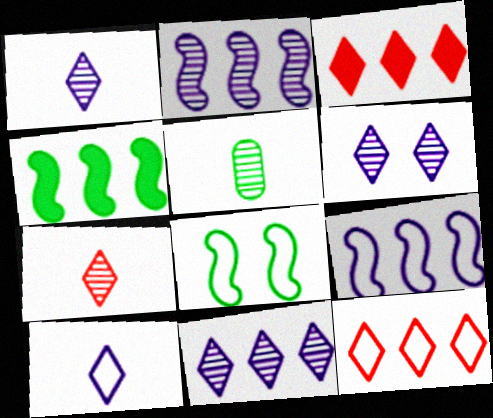[[1, 6, 11]]